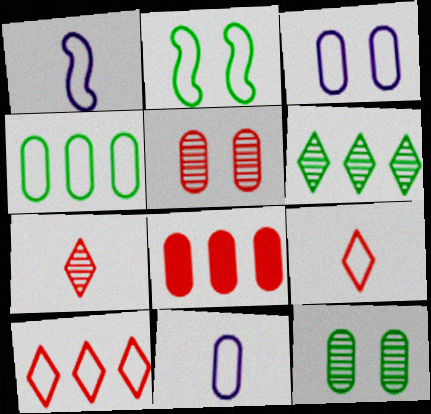[[2, 10, 11], 
[8, 11, 12]]